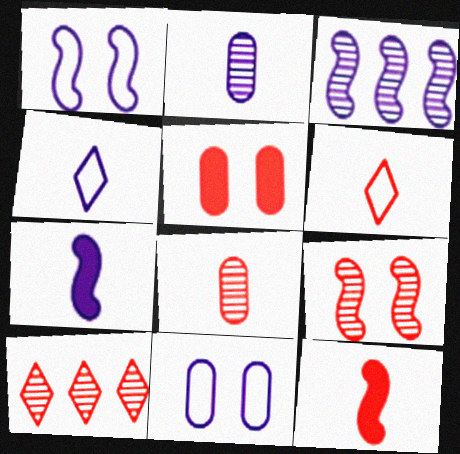[[1, 3, 7], 
[2, 4, 7], 
[6, 8, 12], 
[8, 9, 10]]